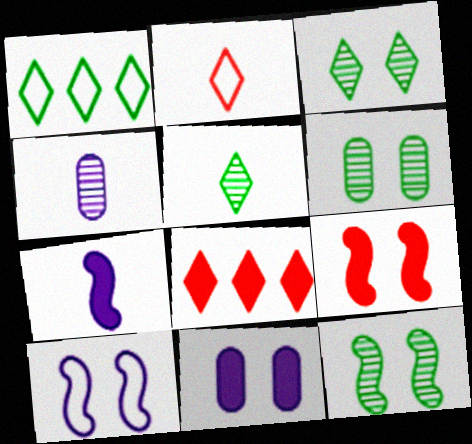[[1, 4, 9], 
[3, 6, 12], 
[9, 10, 12]]